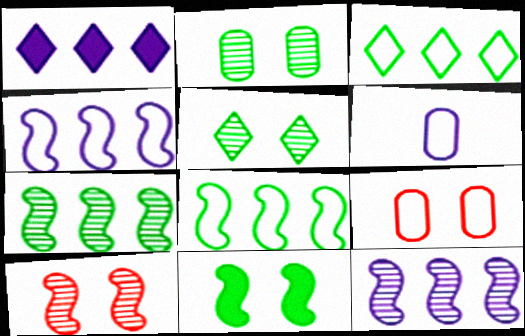[]